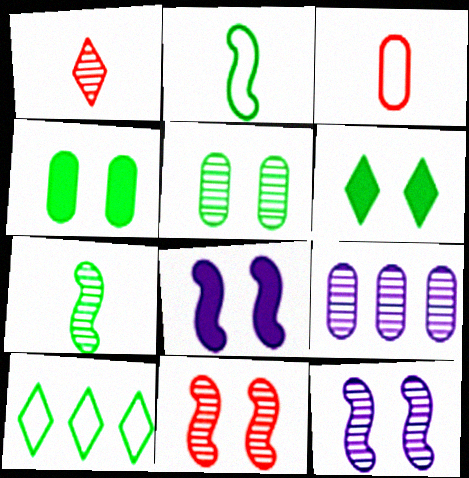[[3, 4, 9], 
[4, 7, 10]]